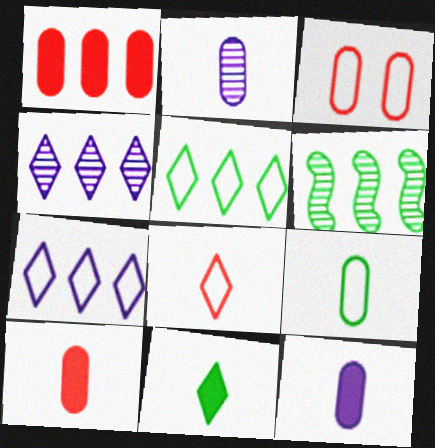[[1, 6, 7], 
[2, 9, 10]]